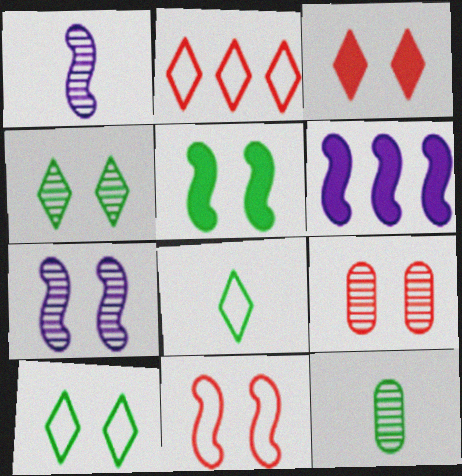[[3, 9, 11], 
[4, 7, 9], 
[5, 7, 11], 
[6, 8, 9]]